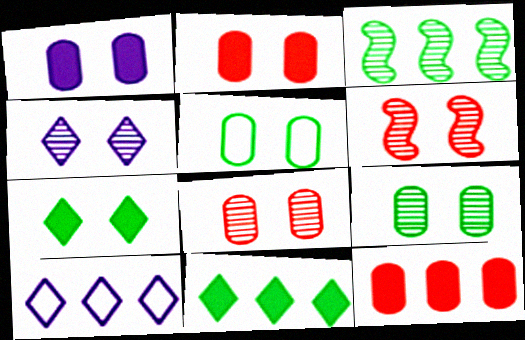[[1, 5, 8], 
[3, 10, 12], 
[4, 6, 9]]